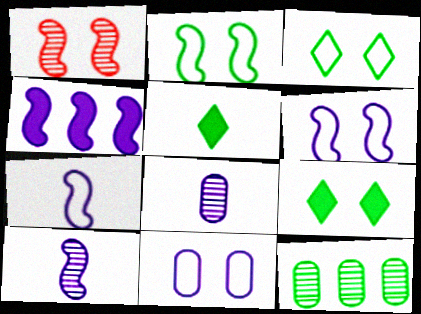[[1, 9, 11], 
[2, 5, 12], 
[4, 6, 10]]